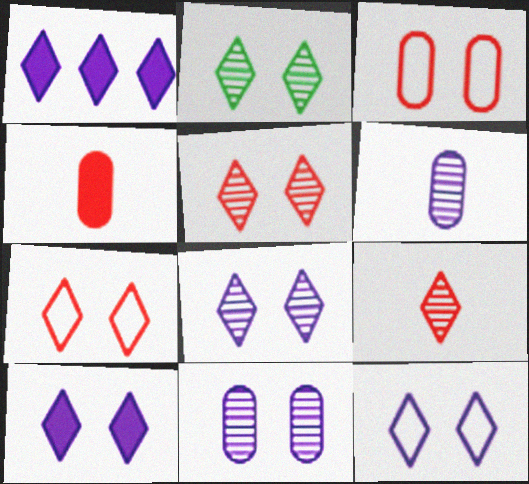[[2, 5, 8], 
[2, 7, 10], 
[8, 10, 12]]